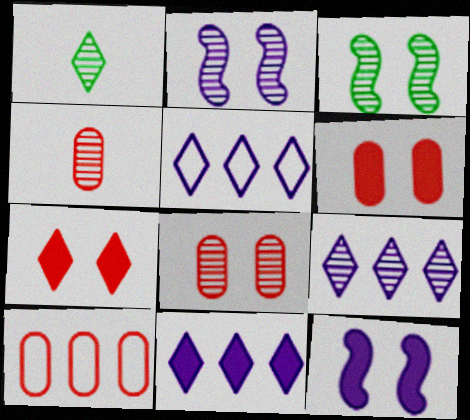[[1, 5, 7], 
[1, 10, 12], 
[3, 4, 9], 
[4, 6, 10], 
[5, 9, 11]]